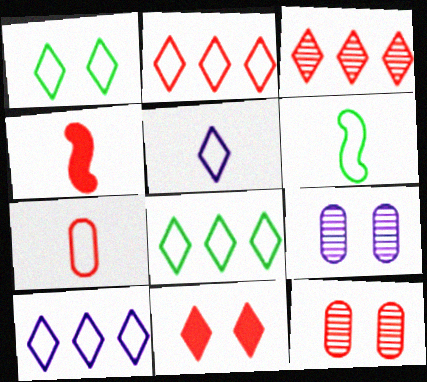[[1, 2, 5], 
[2, 4, 12], 
[2, 8, 10], 
[4, 8, 9], 
[5, 6, 7]]